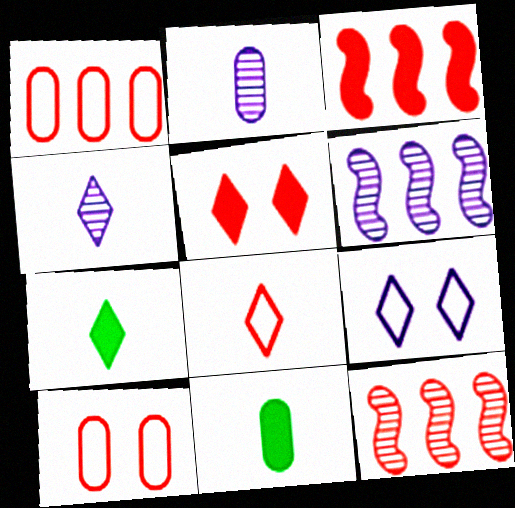[[4, 7, 8], 
[6, 7, 10], 
[9, 11, 12]]